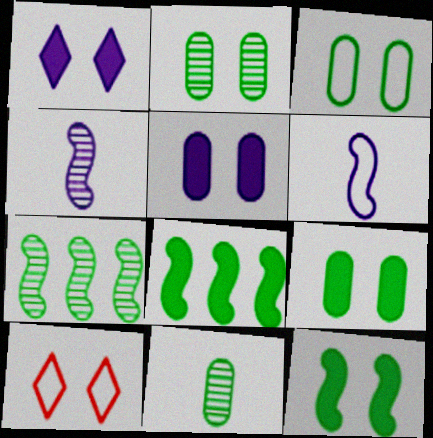[[2, 3, 9]]